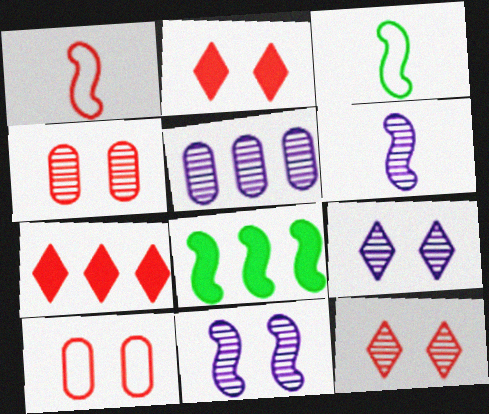[[1, 4, 7], 
[1, 8, 11], 
[2, 3, 5], 
[5, 6, 9]]